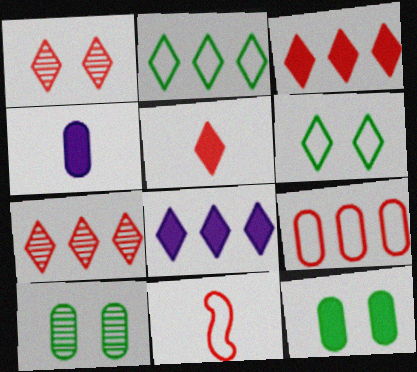[[2, 7, 8], 
[4, 9, 10], 
[8, 10, 11]]